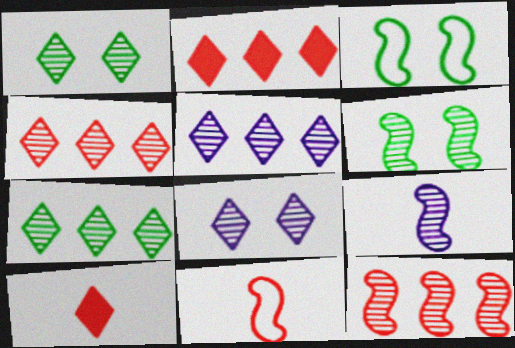[[4, 5, 7], 
[6, 9, 12]]